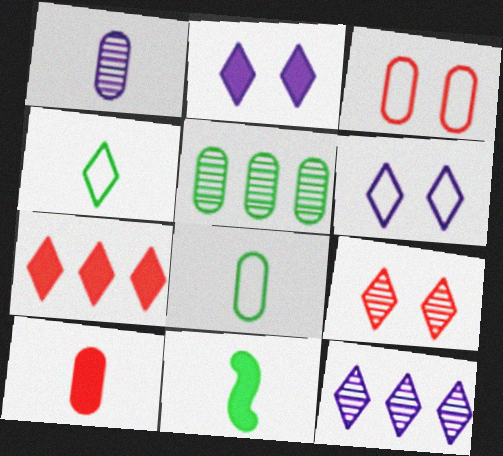[[1, 8, 10], 
[3, 11, 12]]